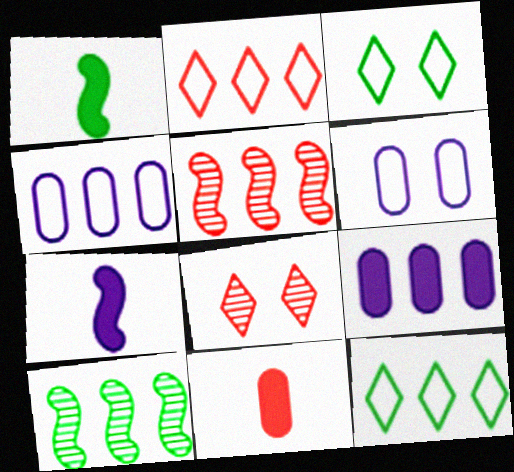[[1, 4, 8], 
[2, 9, 10], 
[5, 9, 12]]